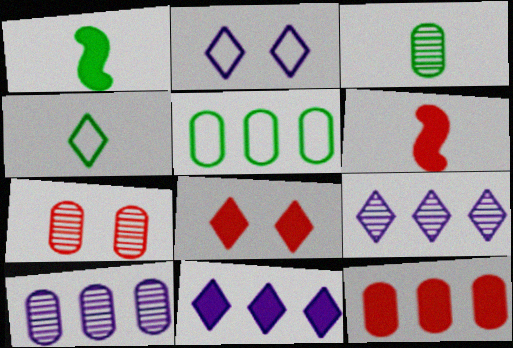[[1, 3, 4], 
[3, 7, 10], 
[4, 8, 9], 
[5, 10, 12], 
[6, 8, 12]]